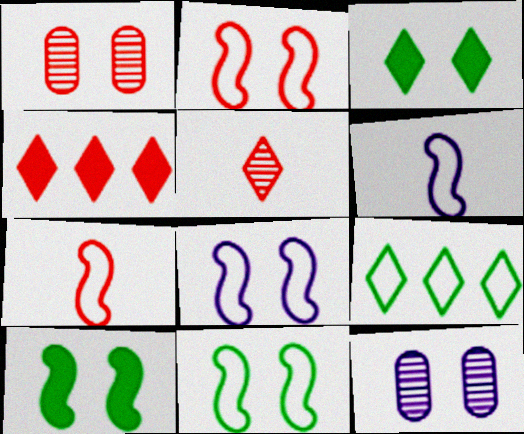[[1, 3, 8], 
[1, 4, 7], 
[2, 3, 12], 
[2, 8, 11]]